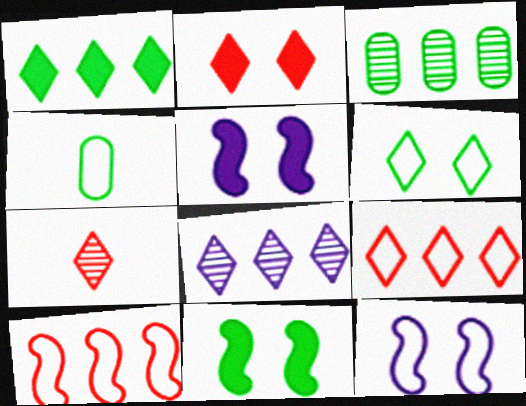[[1, 8, 9], 
[2, 7, 9], 
[4, 9, 12]]